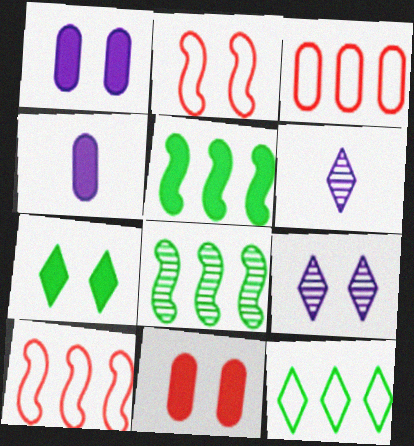[]